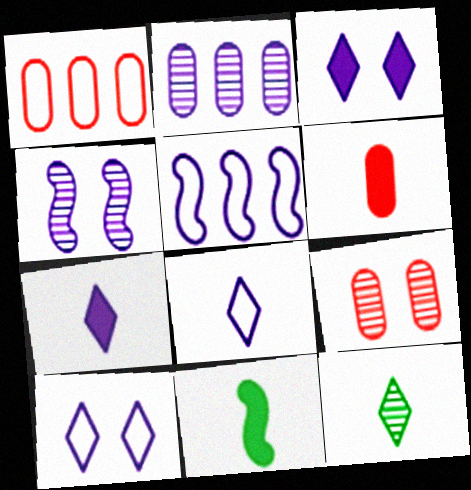[[1, 6, 9], 
[6, 7, 11]]